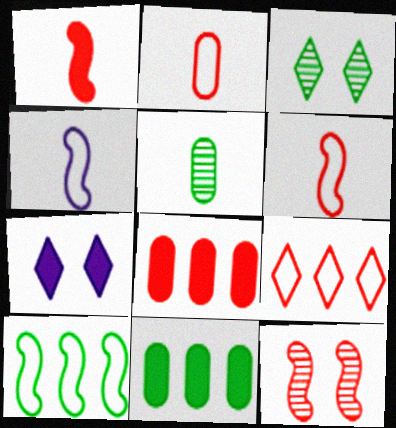[[1, 7, 11], 
[3, 4, 8]]